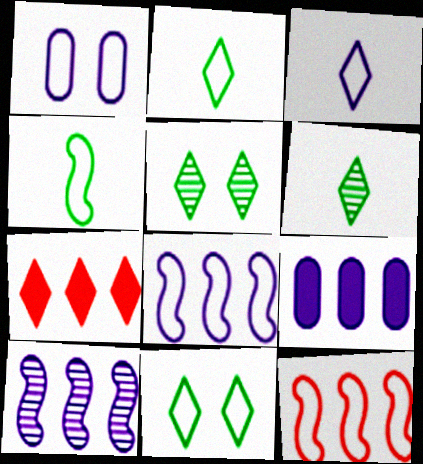[[1, 2, 12], 
[1, 3, 8], 
[3, 5, 7]]